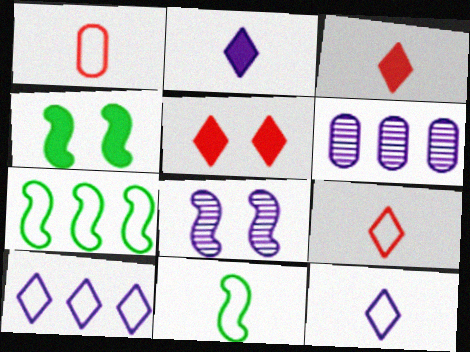[[1, 11, 12], 
[4, 6, 9], 
[5, 6, 11]]